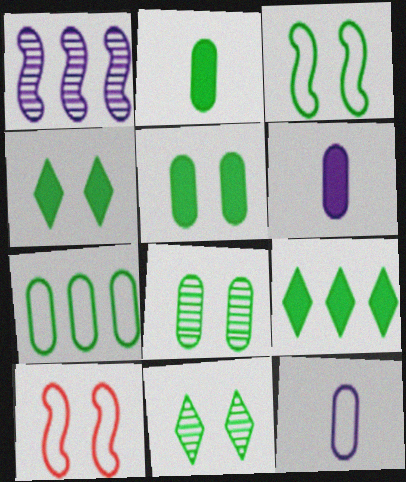[[2, 7, 8], 
[3, 4, 8], 
[3, 5, 11]]